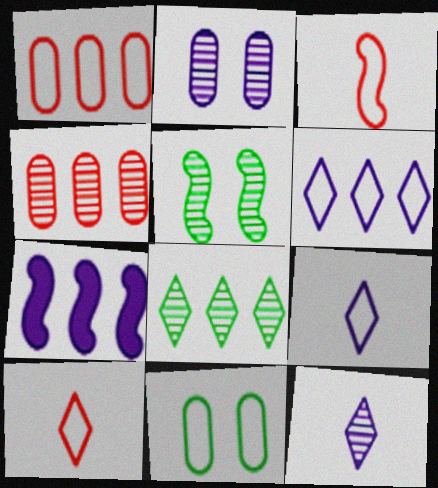[[1, 7, 8], 
[2, 7, 9], 
[3, 5, 7], 
[3, 6, 11], 
[4, 5, 12]]